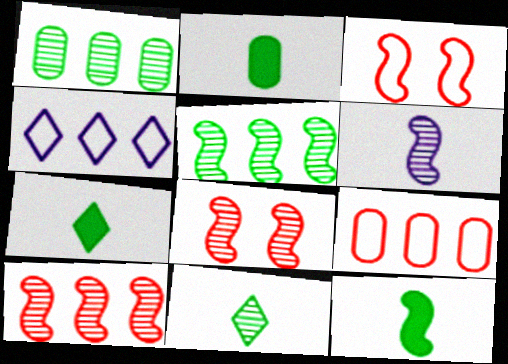[[2, 4, 8], 
[2, 7, 12], 
[5, 6, 8]]